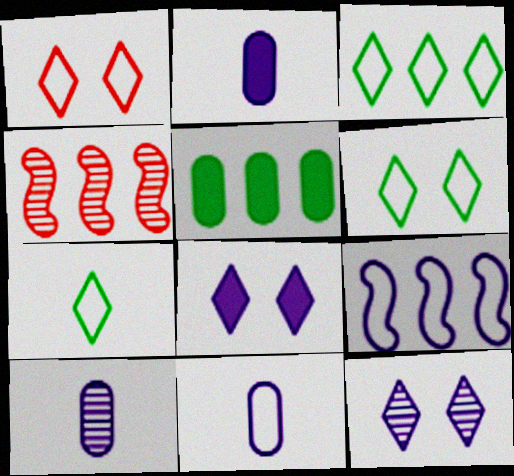[[2, 4, 6], 
[2, 9, 12], 
[2, 10, 11], 
[3, 6, 7], 
[8, 9, 10]]